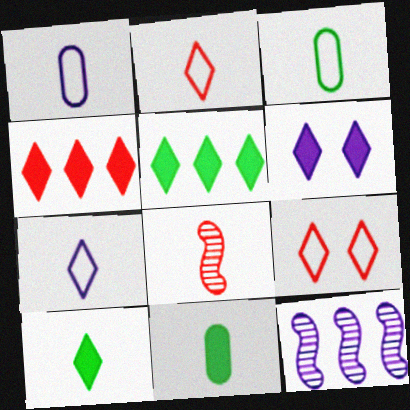[[1, 6, 12], 
[1, 8, 10], 
[4, 6, 10], 
[7, 8, 11], 
[9, 11, 12]]